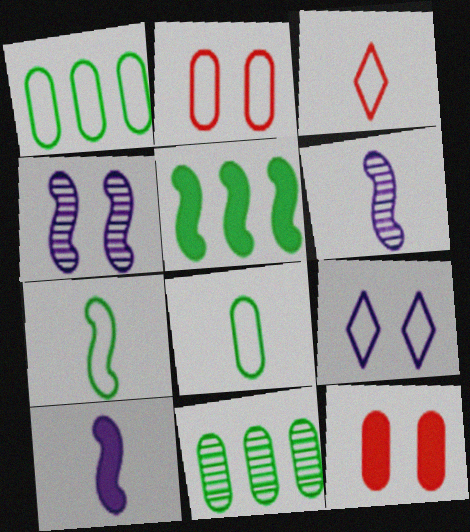[]